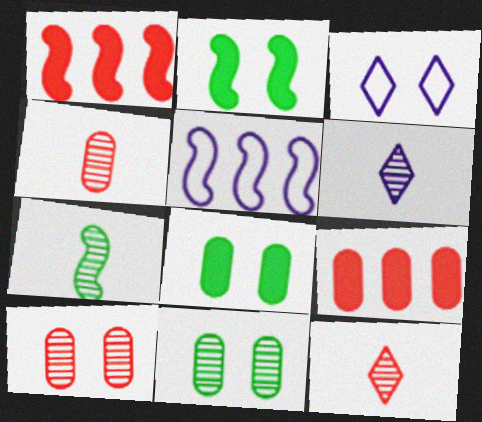[[2, 3, 10], 
[3, 7, 9], 
[4, 6, 7], 
[5, 8, 12]]